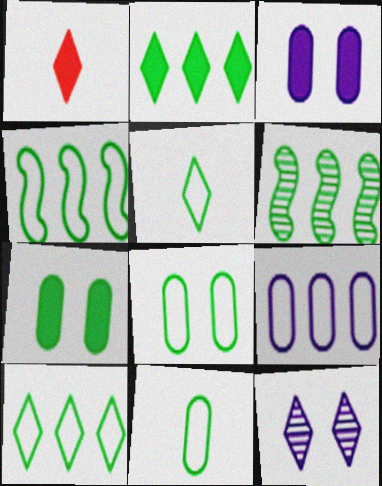[[1, 10, 12], 
[4, 5, 8], 
[5, 6, 7]]